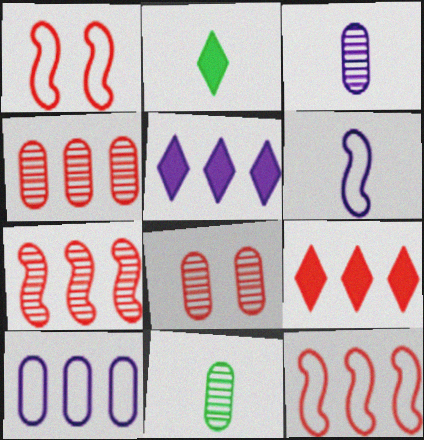[[1, 5, 11], 
[4, 9, 12]]